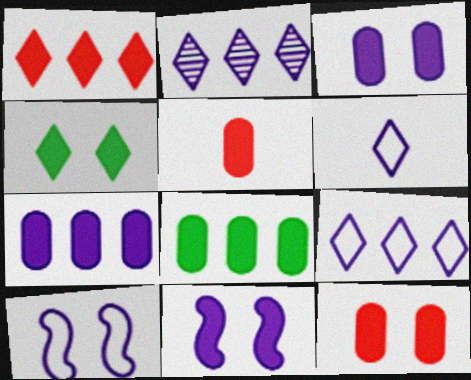[[3, 5, 8], 
[4, 11, 12]]